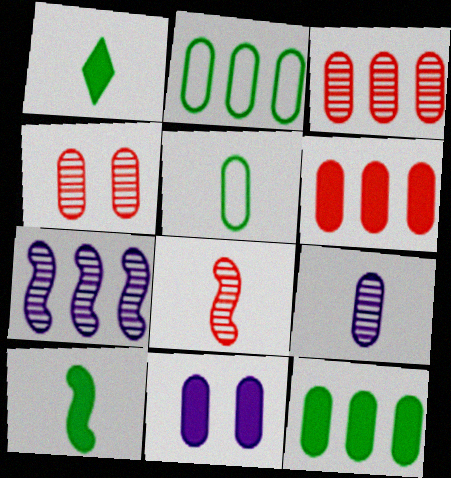[[3, 5, 11]]